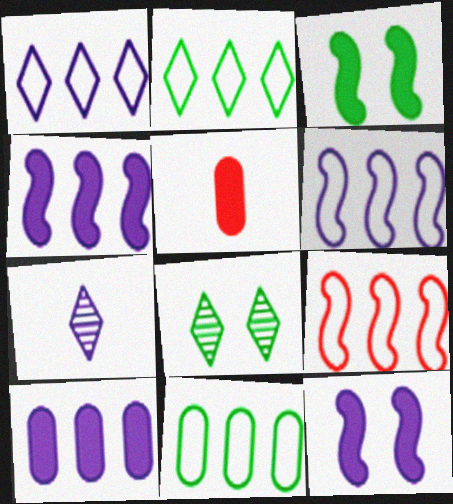[[1, 9, 11], 
[5, 6, 8]]